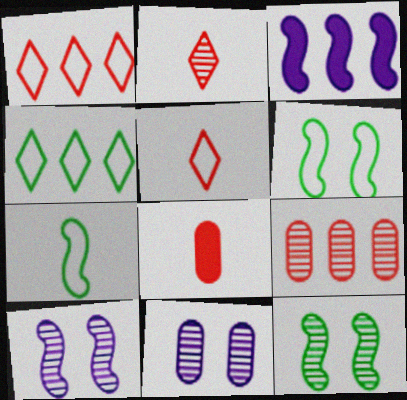[[3, 4, 9], 
[4, 8, 10]]